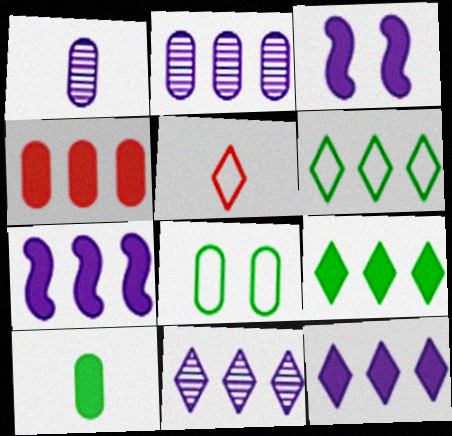[[1, 4, 8], 
[4, 7, 9]]